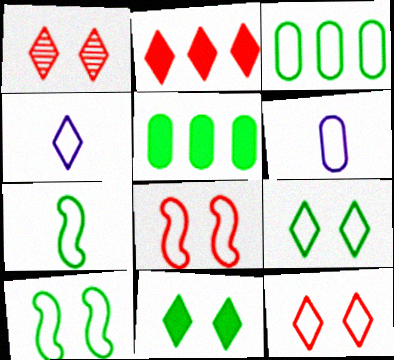[[3, 4, 8], 
[3, 7, 9]]